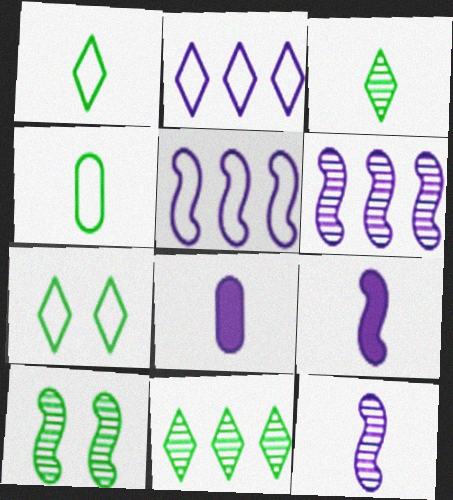[]